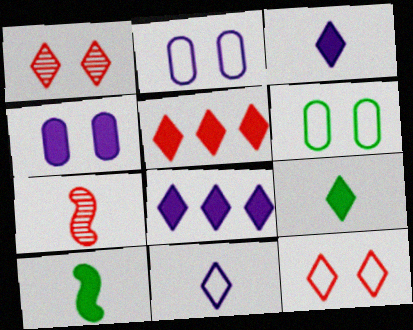[[4, 5, 10], 
[6, 7, 8]]